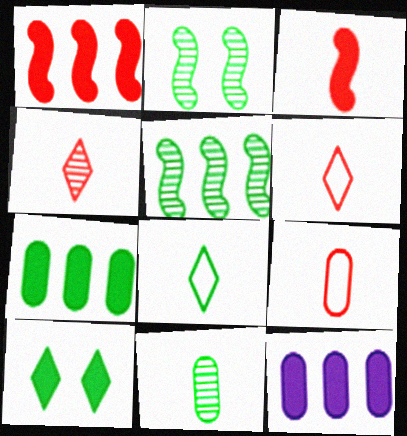[[2, 6, 12], 
[2, 7, 8], 
[3, 4, 9], 
[3, 10, 12]]